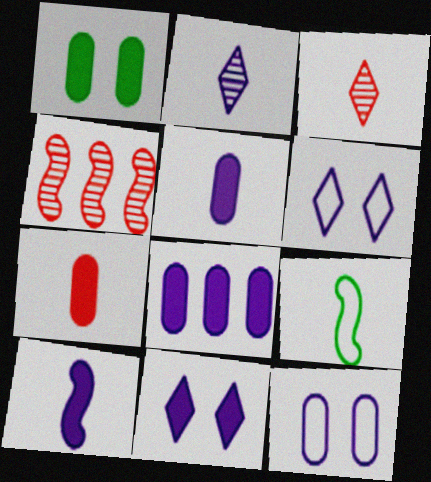[[1, 7, 8], 
[2, 7, 9], 
[3, 5, 9], 
[8, 10, 11]]